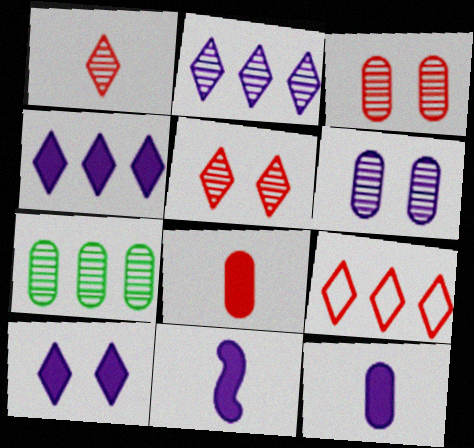[]